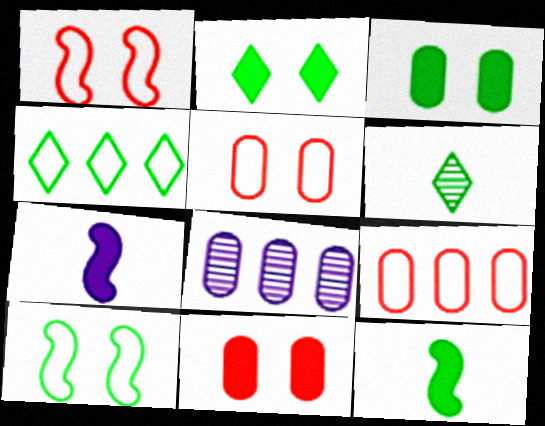[[2, 4, 6]]